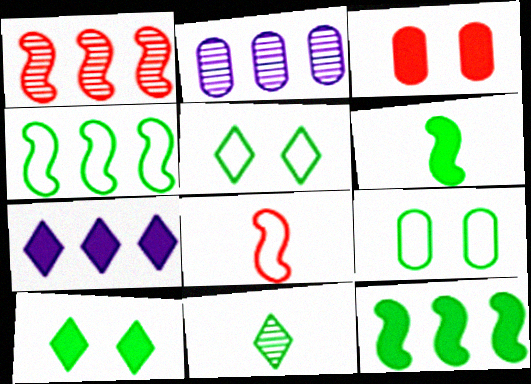[[2, 8, 10], 
[3, 6, 7], 
[9, 11, 12]]